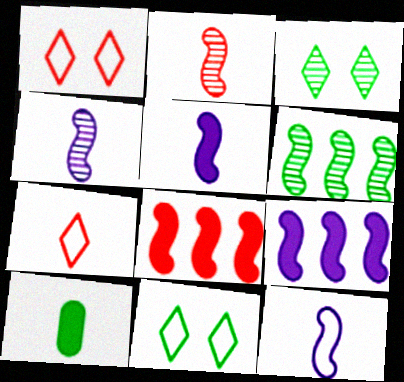[[4, 5, 12], 
[4, 7, 10], 
[6, 10, 11]]